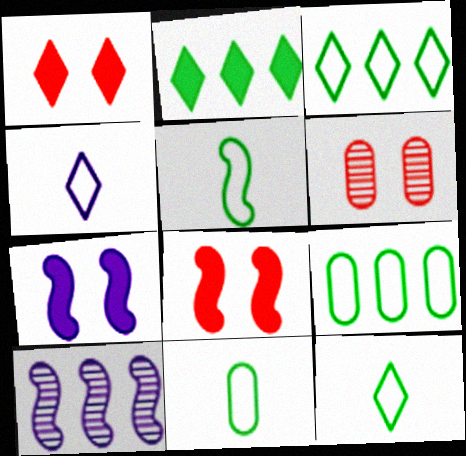[[1, 10, 11], 
[5, 8, 10], 
[5, 11, 12]]